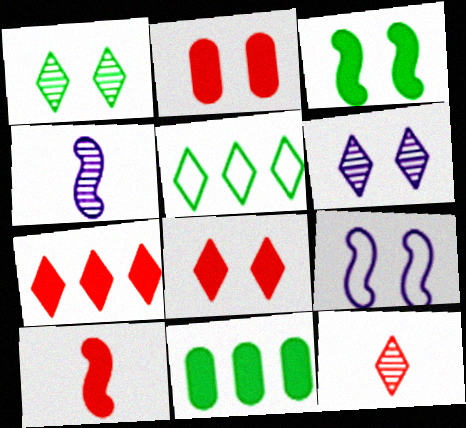[[1, 2, 9], 
[2, 4, 5], 
[2, 7, 10], 
[9, 11, 12]]